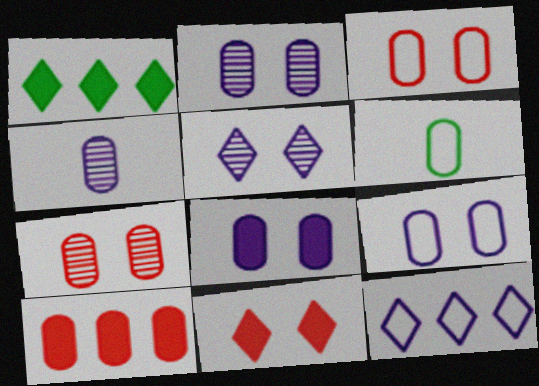[[2, 6, 10], 
[2, 8, 9]]